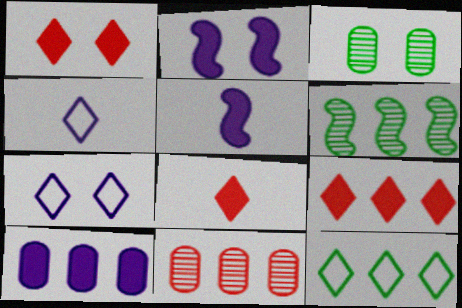[[1, 8, 9]]